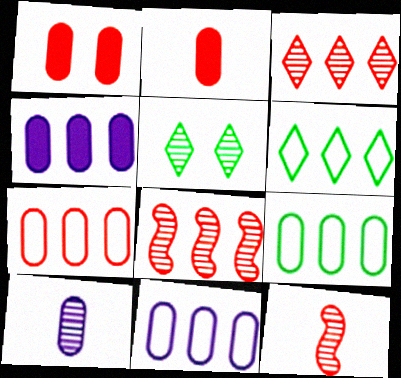[[1, 9, 10], 
[4, 6, 8], 
[5, 8, 10], 
[7, 9, 11]]